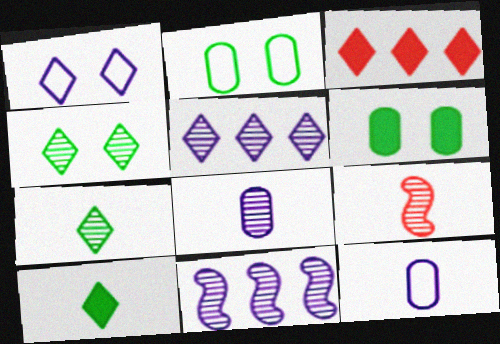[[1, 3, 7], 
[7, 8, 9], 
[9, 10, 12]]